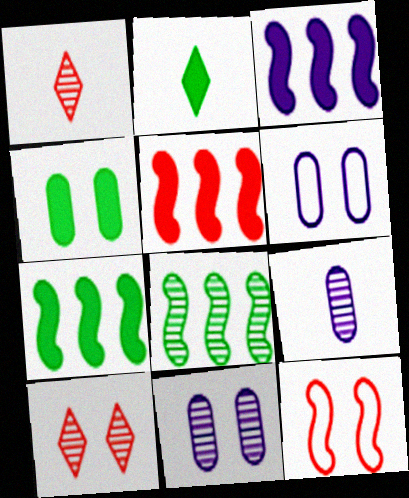[[1, 6, 7], 
[1, 8, 11], 
[2, 4, 7], 
[3, 5, 7], 
[8, 9, 10]]